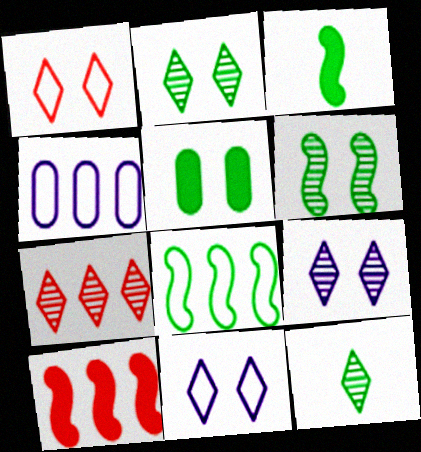[[3, 6, 8], 
[5, 8, 12], 
[7, 9, 12]]